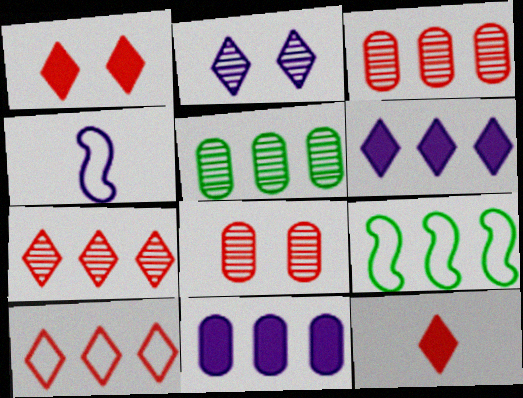[[1, 4, 5], 
[2, 4, 11], 
[3, 6, 9], 
[7, 9, 11]]